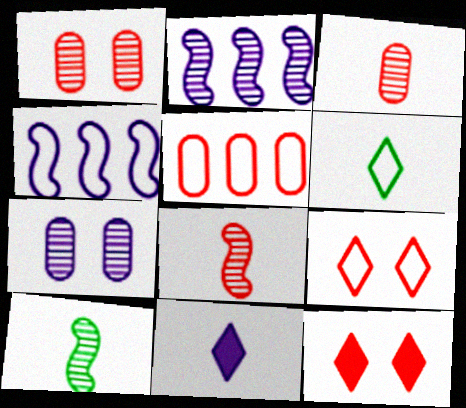[[4, 7, 11], 
[5, 8, 12]]